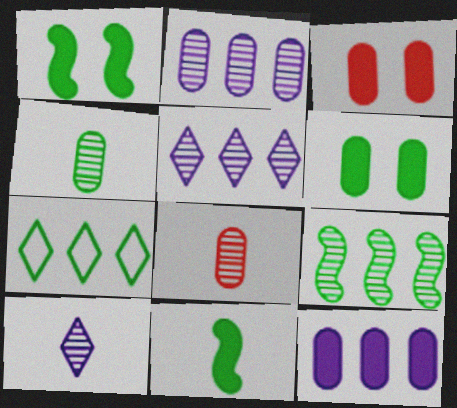[[1, 4, 7]]